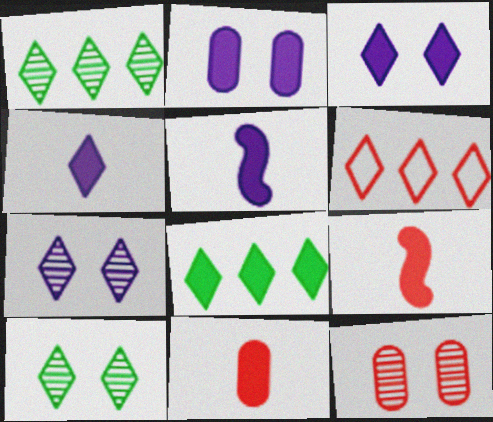[[2, 8, 9], 
[4, 6, 10], 
[6, 9, 12]]